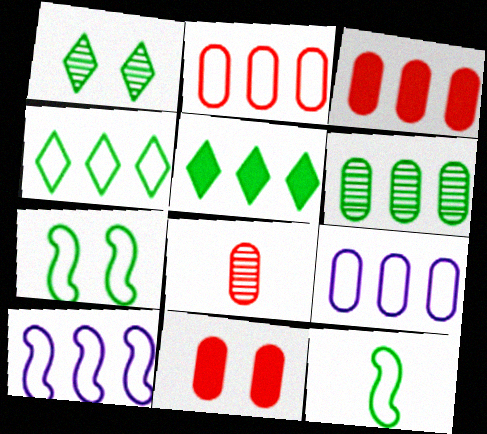[[2, 4, 10], 
[2, 8, 11], 
[3, 6, 9]]